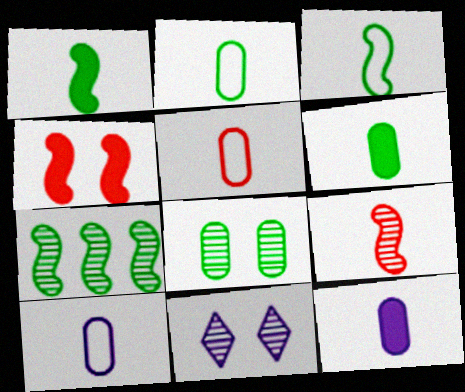[[2, 5, 10]]